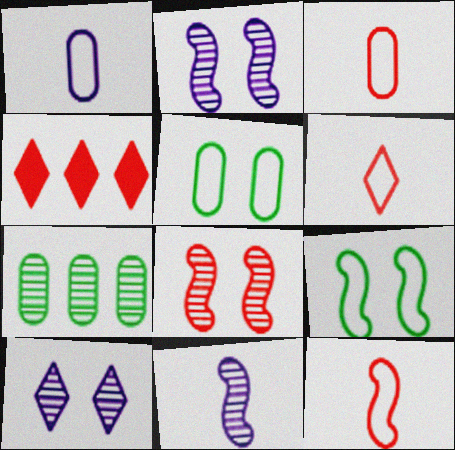[[3, 4, 8], 
[3, 6, 12], 
[4, 5, 11]]